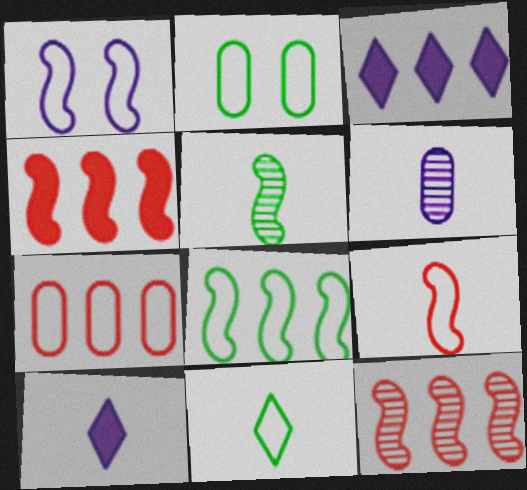[[1, 3, 6], 
[1, 4, 5], 
[1, 7, 11], 
[1, 8, 9], 
[2, 8, 11], 
[2, 10, 12]]